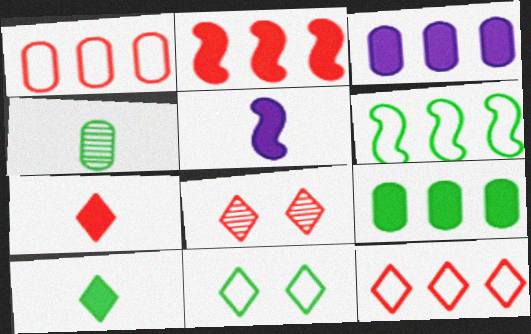[[7, 8, 12]]